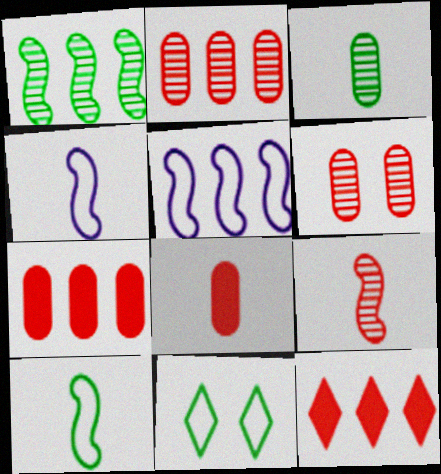[]